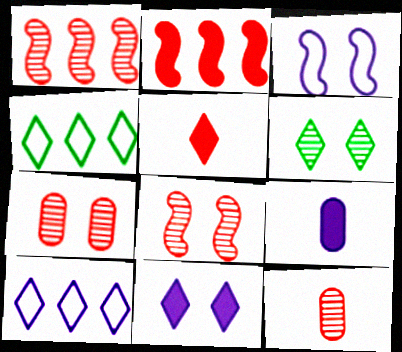[[4, 8, 9], 
[5, 6, 10]]